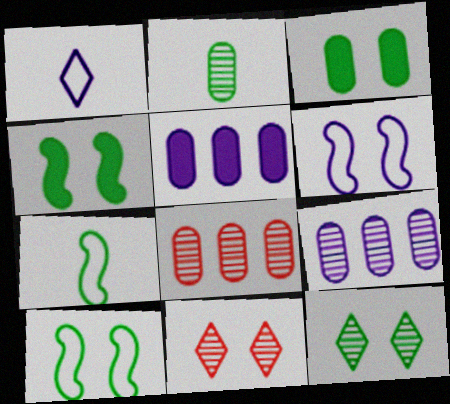[[1, 4, 8], 
[3, 6, 11], 
[3, 10, 12], 
[5, 7, 11]]